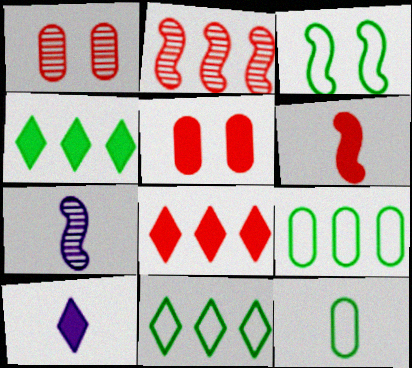[[3, 11, 12], 
[5, 6, 8], 
[5, 7, 11]]